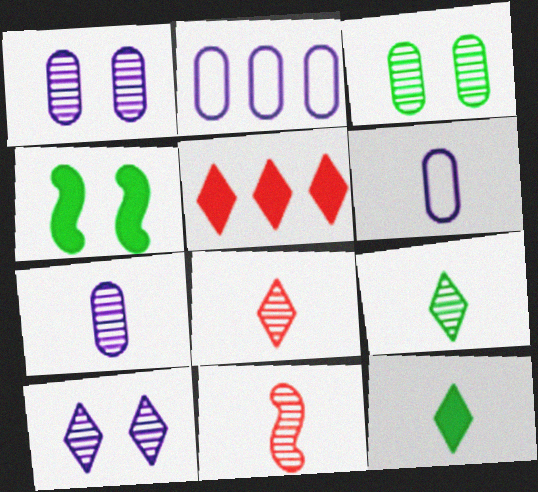[[2, 4, 8], 
[6, 11, 12], 
[7, 9, 11]]